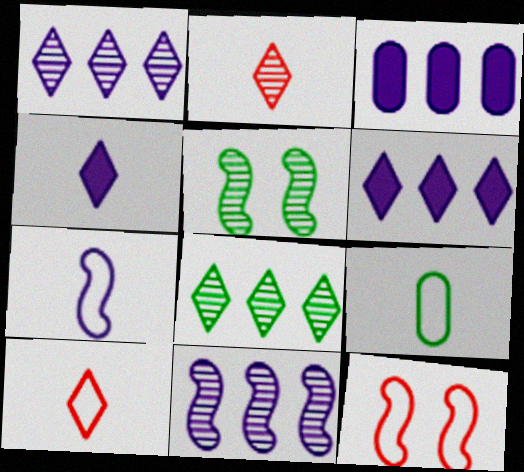[[3, 5, 10], 
[7, 9, 10]]